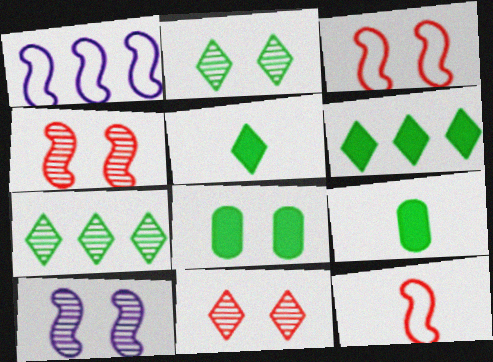[[1, 9, 11]]